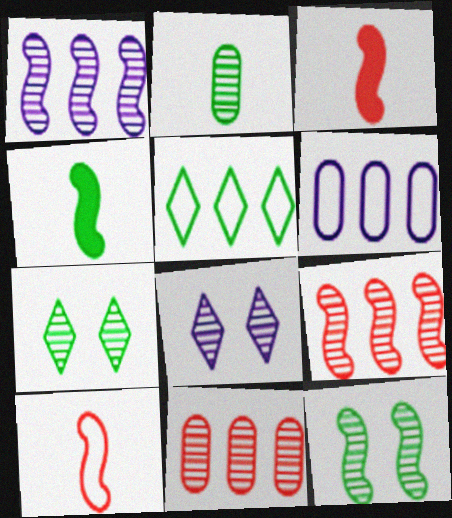[[2, 8, 9], 
[3, 6, 7]]